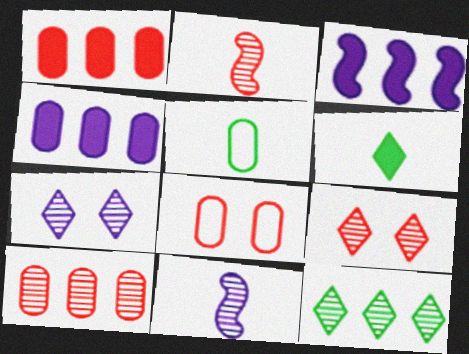[[2, 9, 10], 
[3, 5, 9]]